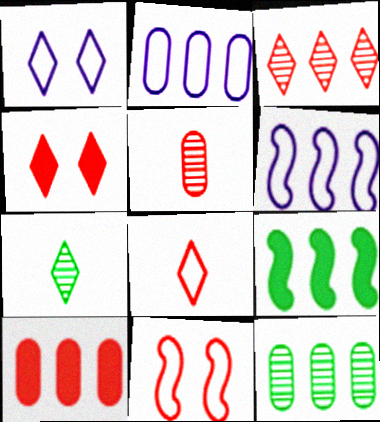[[1, 5, 9], 
[2, 3, 9], 
[2, 10, 12], 
[3, 4, 8]]